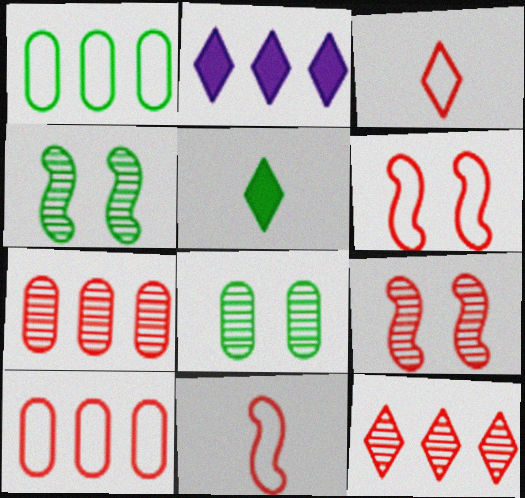[[1, 4, 5], 
[2, 8, 11], 
[3, 6, 10]]